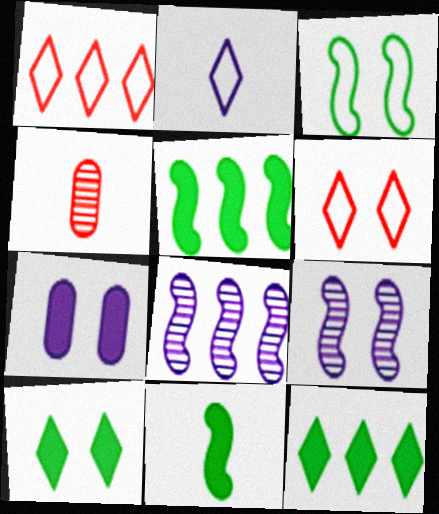[[2, 4, 11], 
[2, 7, 8]]